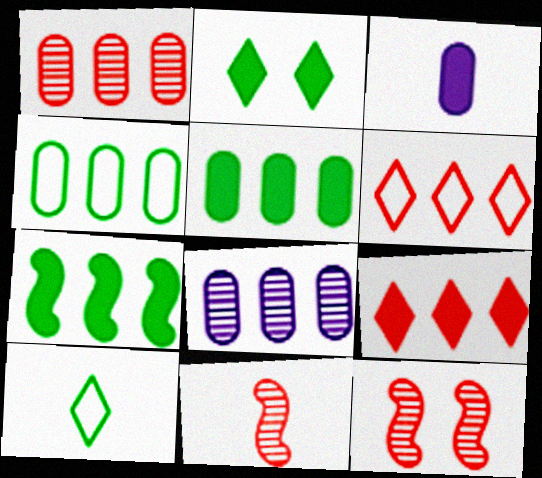[[3, 10, 11], 
[6, 7, 8]]